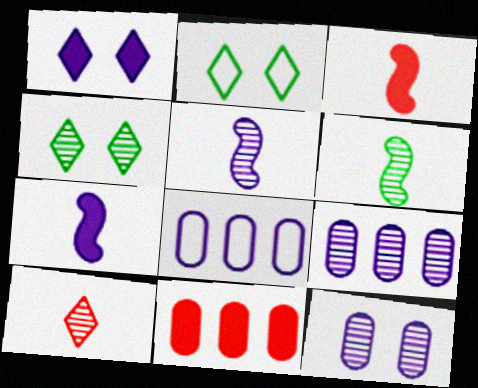[[1, 5, 8], 
[2, 3, 9], 
[2, 5, 11], 
[3, 4, 8]]